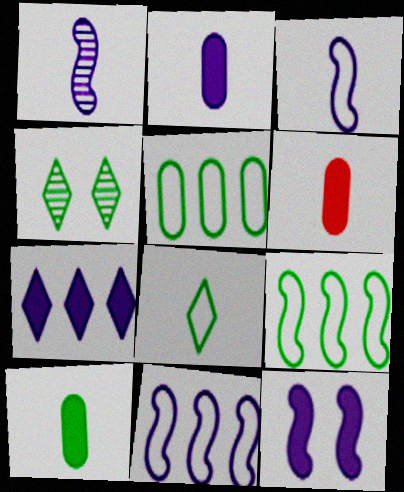[[1, 6, 8], 
[1, 11, 12], 
[2, 6, 10], 
[2, 7, 12], 
[4, 6, 11], 
[4, 9, 10]]